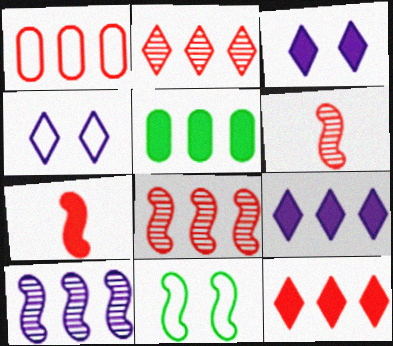[[1, 8, 12], 
[3, 5, 7], 
[4, 5, 6], 
[7, 10, 11]]